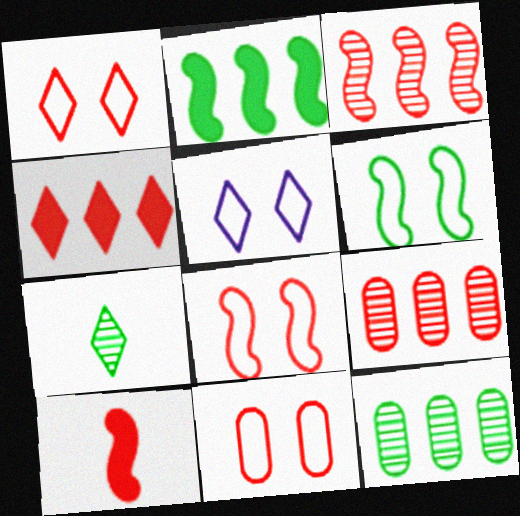[[1, 8, 11], 
[1, 9, 10], 
[3, 8, 10], 
[4, 5, 7], 
[5, 6, 11], 
[5, 10, 12]]